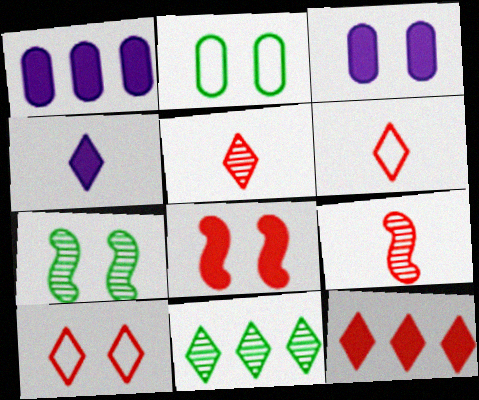[[1, 6, 7], 
[3, 7, 10], 
[4, 10, 11], 
[5, 10, 12]]